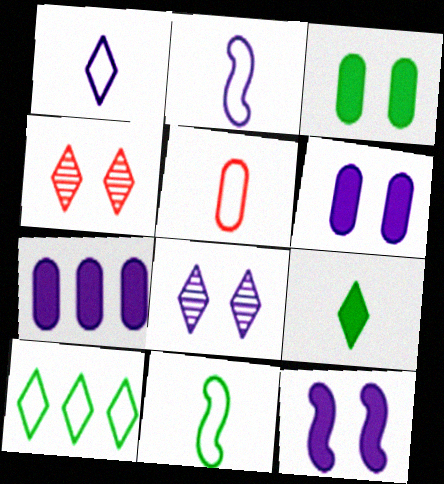[[1, 5, 11], 
[2, 7, 8], 
[4, 7, 11]]